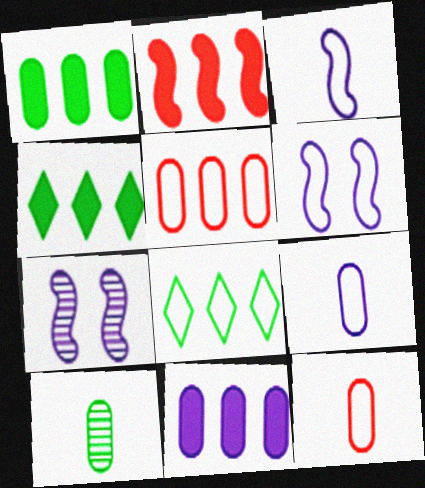[[2, 4, 11], 
[4, 7, 12], 
[6, 8, 12]]